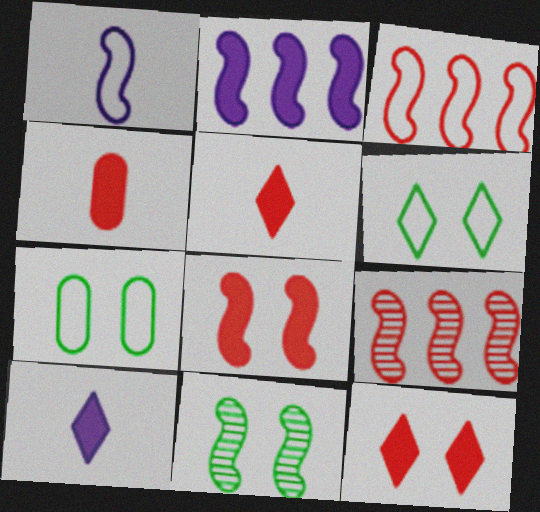[[7, 9, 10]]